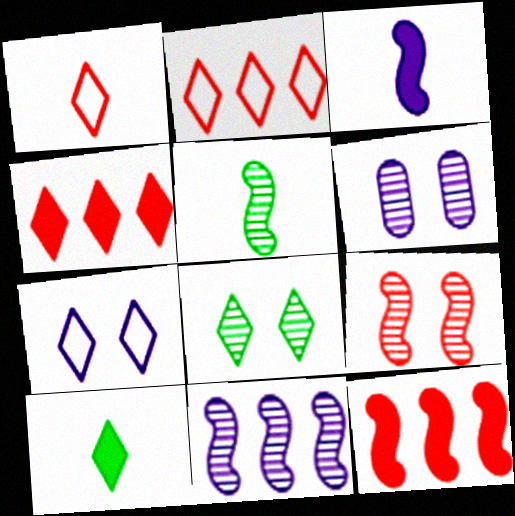[[5, 9, 11], 
[6, 8, 9]]